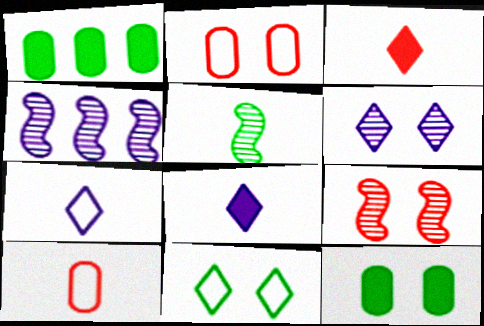[[1, 5, 11], 
[1, 7, 9], 
[4, 5, 9], 
[5, 8, 10]]